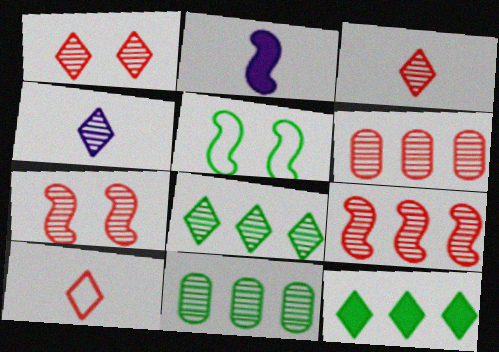[[1, 4, 8], 
[2, 5, 9], 
[3, 6, 7], 
[4, 7, 11]]